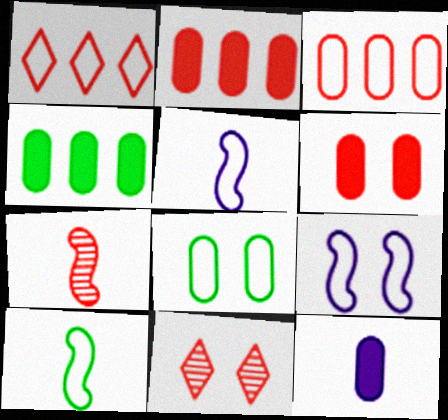[[1, 5, 8], 
[1, 6, 7], 
[4, 5, 11], 
[4, 6, 12]]